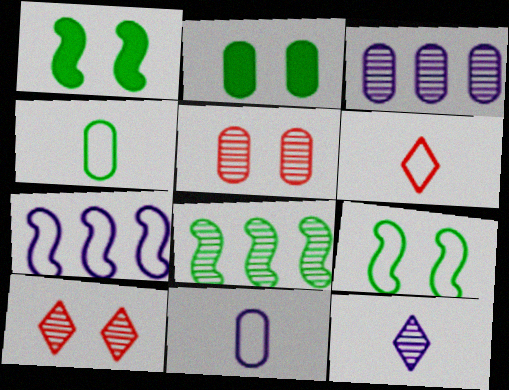[[1, 3, 6], 
[5, 8, 12]]